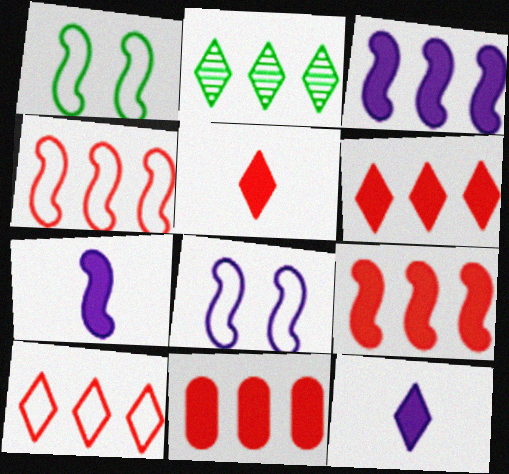[[6, 9, 11]]